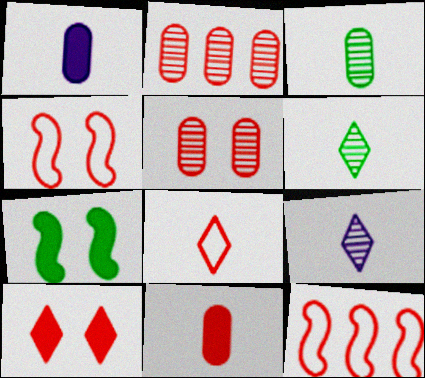[[4, 5, 10]]